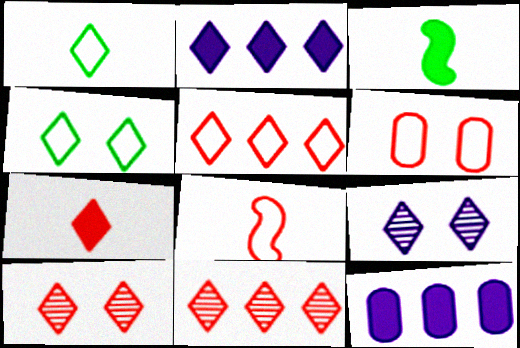[[1, 2, 10], 
[5, 6, 8], 
[5, 7, 10]]